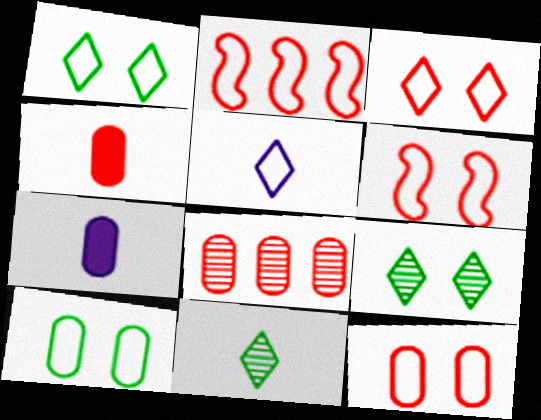[[2, 5, 10], 
[2, 7, 9], 
[3, 6, 12], 
[4, 8, 12], 
[7, 8, 10]]